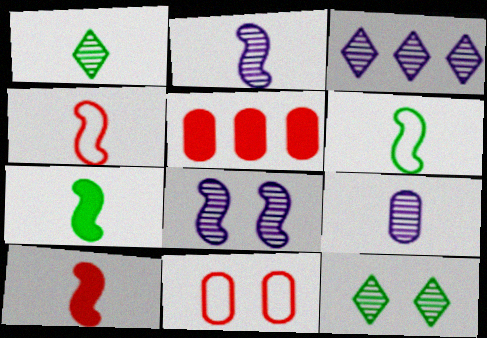[[2, 4, 7], 
[2, 6, 10], 
[3, 7, 11], 
[3, 8, 9]]